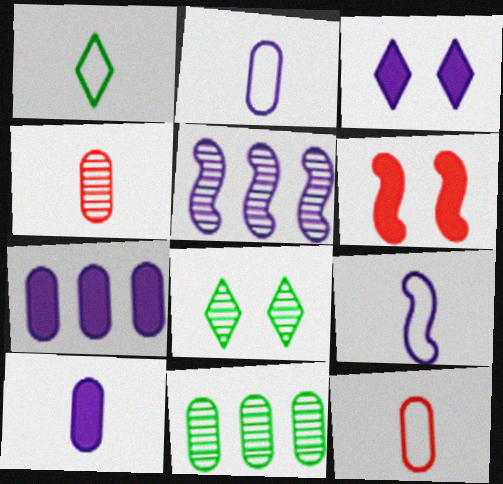[[1, 9, 12], 
[2, 3, 5], 
[4, 5, 8]]